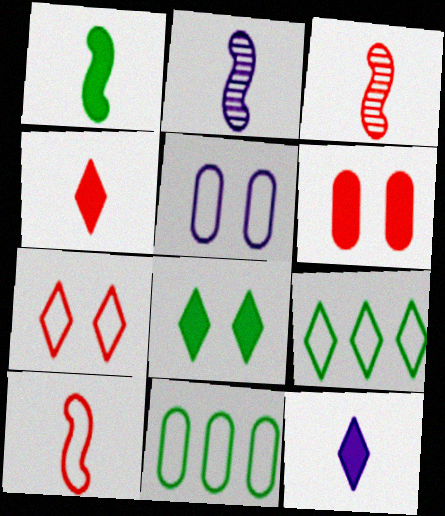[[1, 2, 10], 
[2, 6, 9], 
[5, 9, 10]]